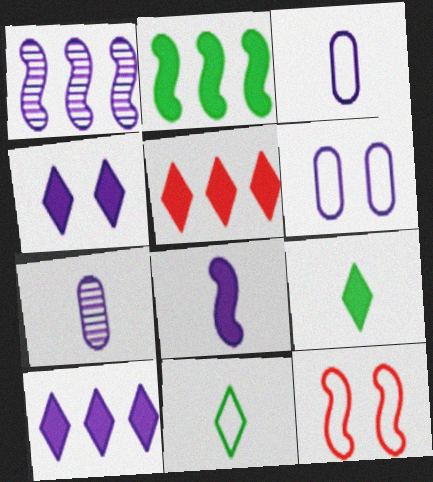[[1, 3, 4], 
[4, 5, 9]]